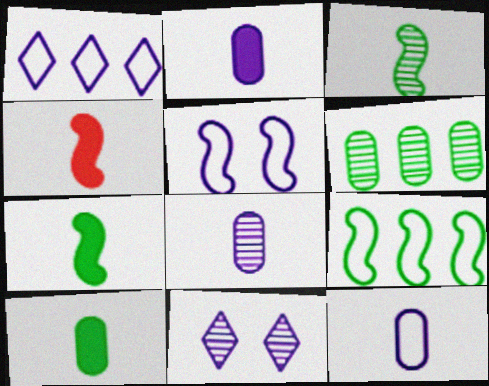[[1, 5, 12], 
[2, 8, 12]]